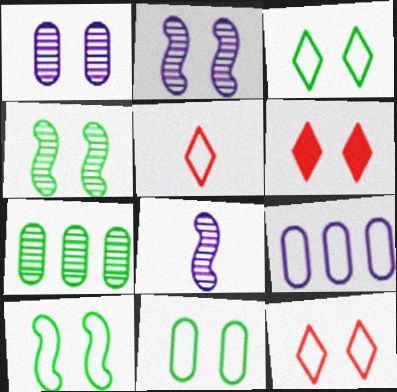[[1, 6, 10], 
[2, 6, 11], 
[3, 10, 11], 
[5, 9, 10]]